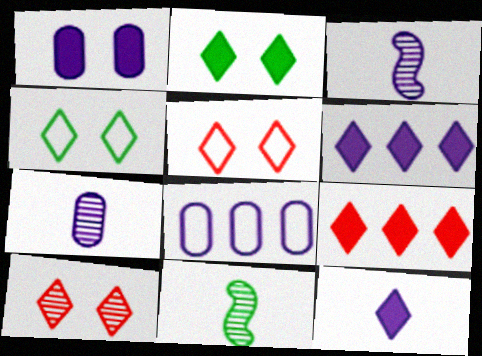[[1, 7, 8], 
[2, 9, 12]]